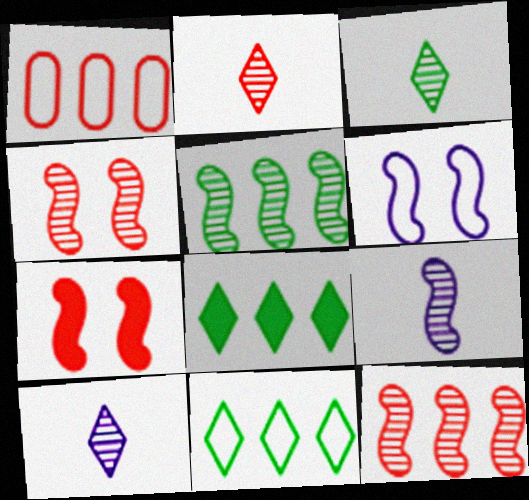[[1, 2, 7], 
[2, 3, 10], 
[4, 5, 9]]